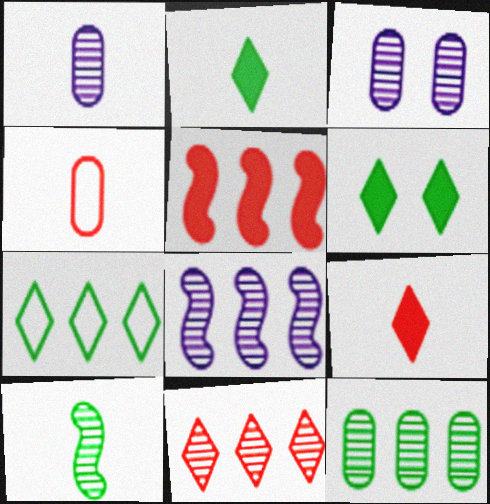[[3, 10, 11], 
[4, 6, 8], 
[8, 11, 12]]